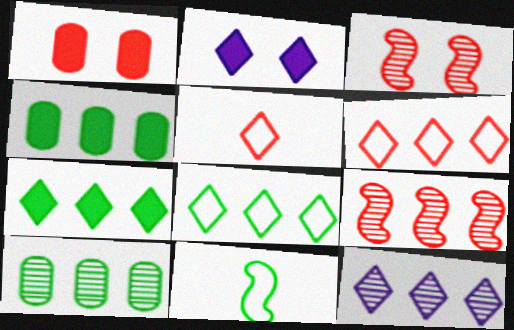[[1, 5, 9], 
[1, 11, 12], 
[6, 7, 12], 
[9, 10, 12]]